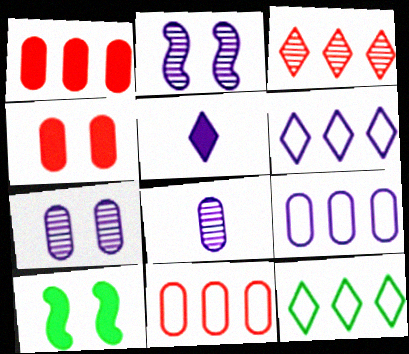[[1, 5, 10], 
[2, 5, 9]]